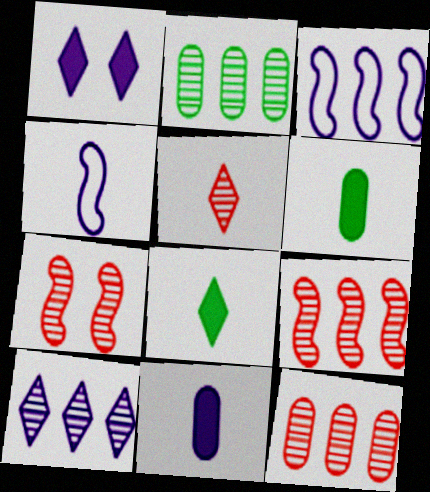[[2, 9, 10], 
[4, 5, 6], 
[5, 7, 12]]